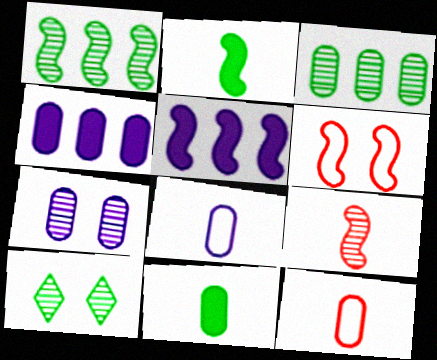[[4, 7, 8], 
[5, 10, 12]]